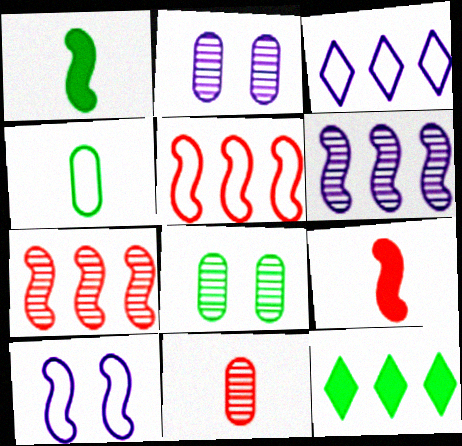[[1, 7, 10], 
[3, 8, 9], 
[10, 11, 12]]